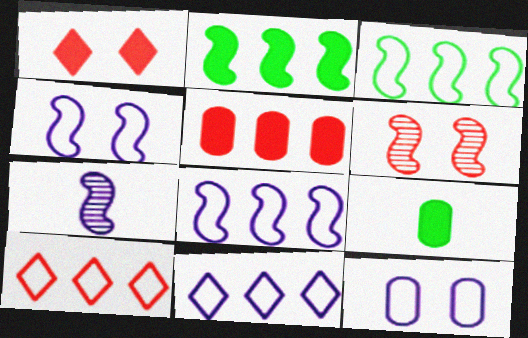[[6, 9, 11]]